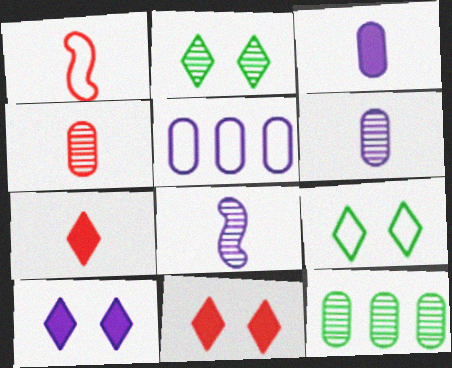[[1, 4, 7], 
[1, 5, 9], 
[1, 10, 12], 
[5, 8, 10]]